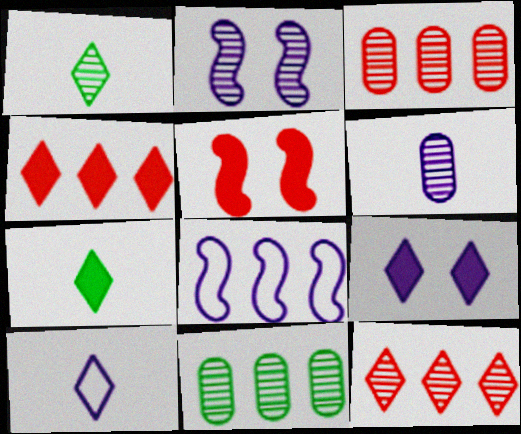[[1, 2, 3], 
[4, 7, 9], 
[4, 8, 11], 
[5, 10, 11], 
[6, 8, 9]]